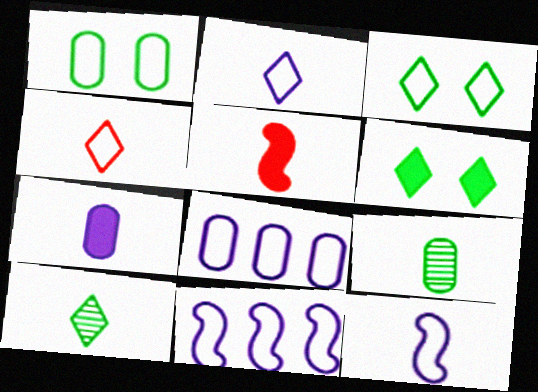[[1, 4, 11], 
[2, 5, 9]]